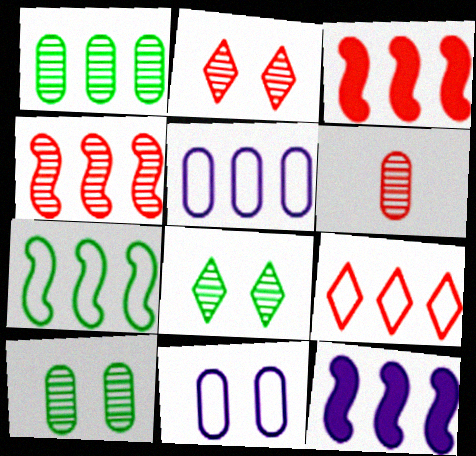[[1, 9, 12], 
[2, 4, 6], 
[4, 7, 12], 
[5, 7, 9]]